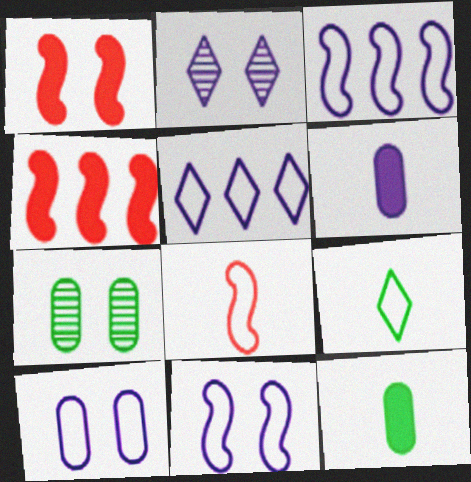[[2, 3, 6]]